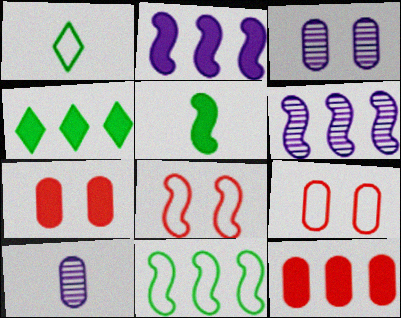[[1, 6, 7], 
[2, 4, 12], 
[4, 8, 10], 
[5, 6, 8]]